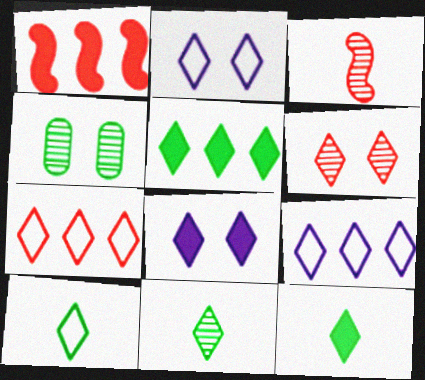[[2, 7, 10], 
[6, 9, 12], 
[7, 8, 11], 
[10, 11, 12]]